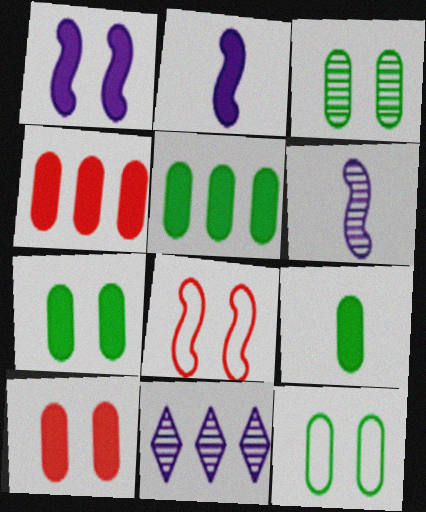[[3, 7, 12], 
[5, 7, 9], 
[8, 9, 11]]